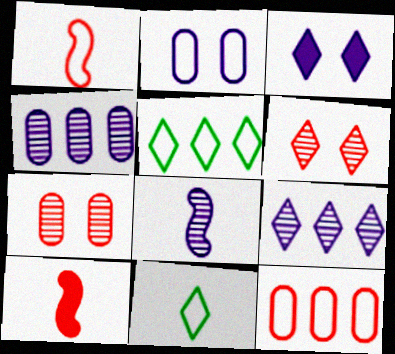[[1, 2, 5], 
[6, 10, 12]]